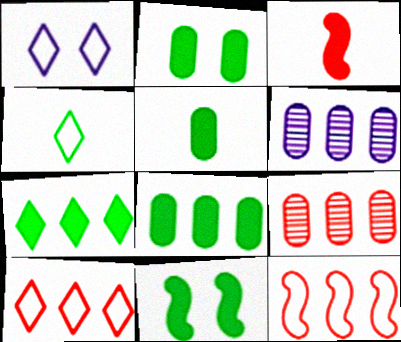[[1, 4, 10], 
[2, 5, 8], 
[5, 7, 11], 
[6, 7, 12]]